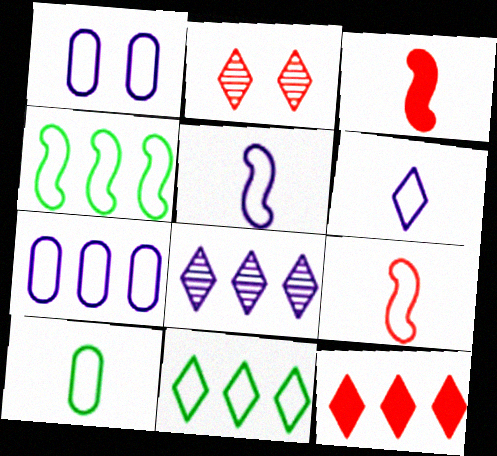[[1, 9, 11], 
[6, 9, 10], 
[8, 11, 12]]